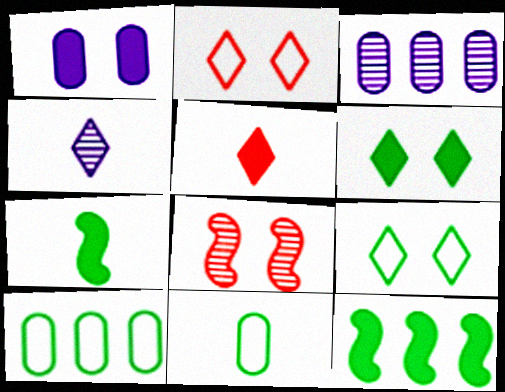[[1, 5, 12], 
[1, 8, 9], 
[2, 3, 7]]